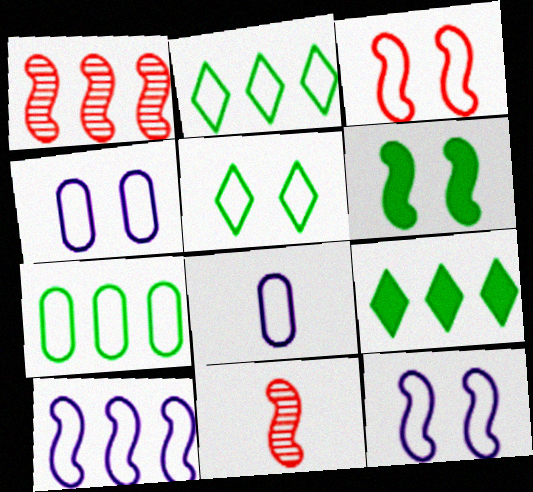[[2, 3, 8], 
[3, 4, 5], 
[4, 9, 11], 
[6, 10, 11]]